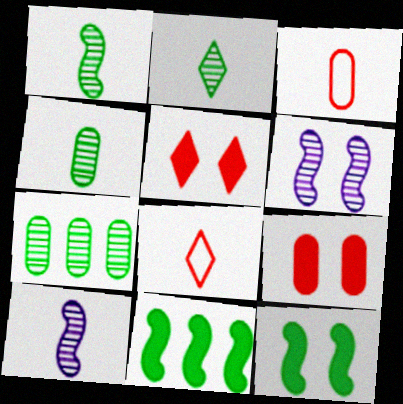[[1, 2, 4]]